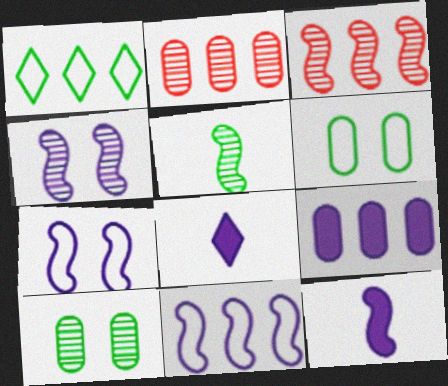[[1, 3, 9], 
[3, 4, 5], 
[3, 6, 8], 
[4, 11, 12]]